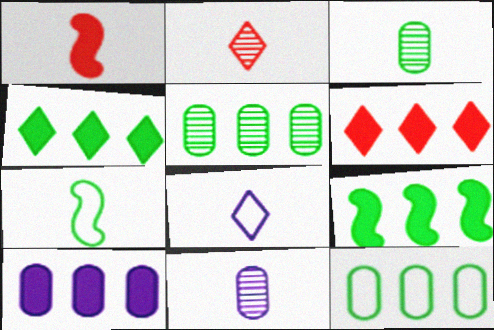[[1, 3, 8], 
[6, 9, 10]]